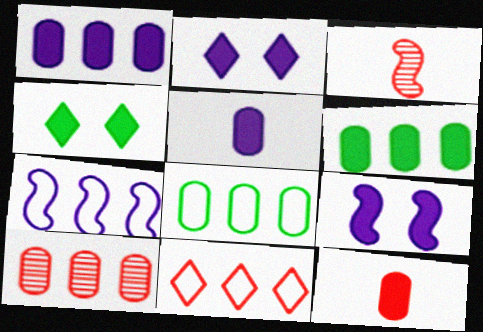[[1, 8, 10], 
[2, 3, 8], 
[7, 8, 11]]